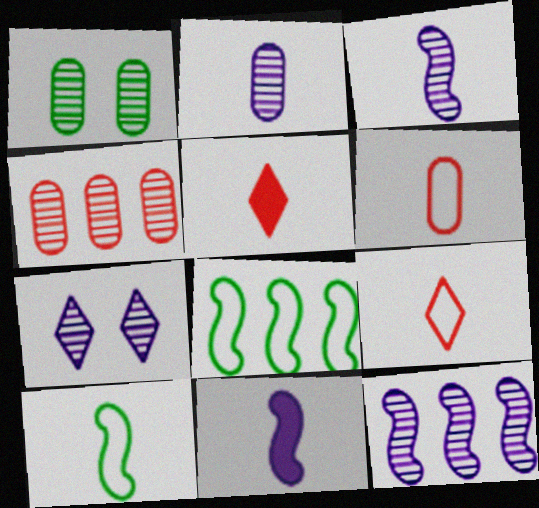[[1, 2, 4], 
[2, 5, 10], 
[2, 7, 12]]